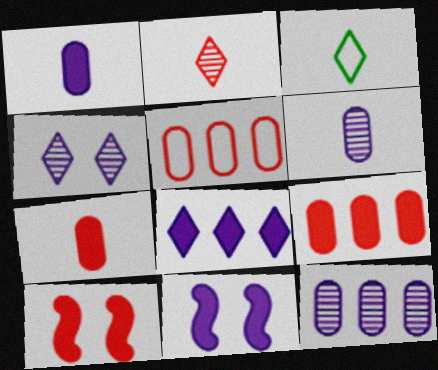[[1, 8, 11], 
[2, 5, 10], 
[3, 10, 12]]